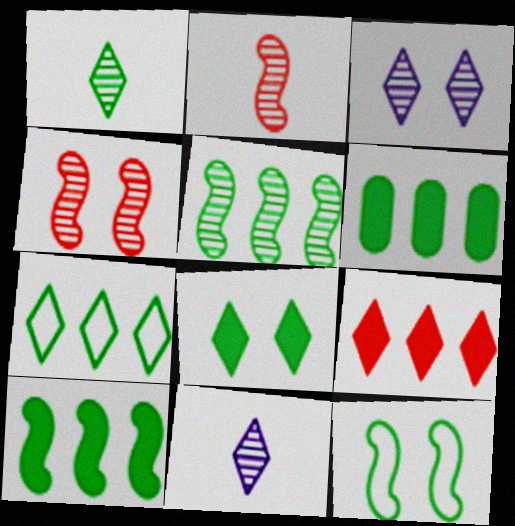[[1, 6, 12], 
[1, 7, 8], 
[5, 6, 7]]